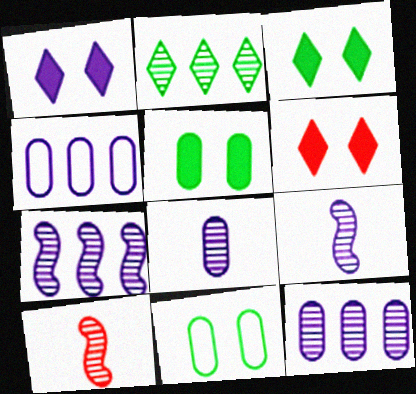[[1, 3, 6], 
[1, 4, 9], 
[3, 4, 10]]